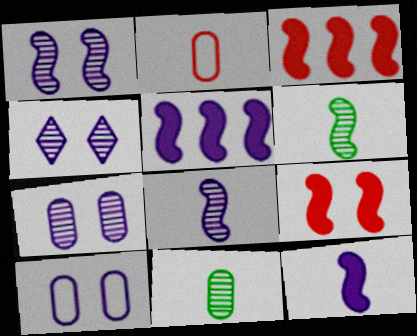[[1, 4, 7]]